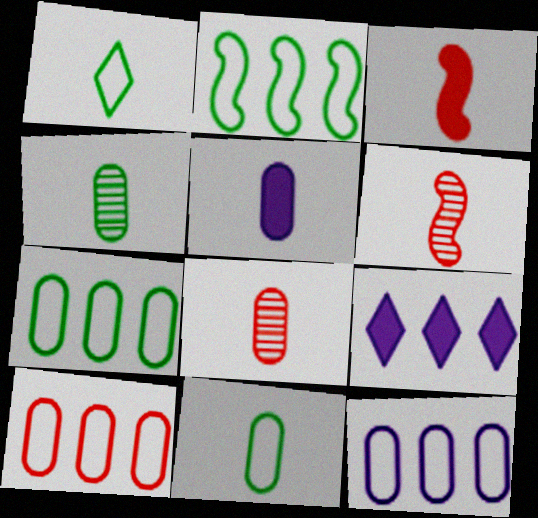[[1, 5, 6], 
[5, 8, 11], 
[7, 10, 12]]